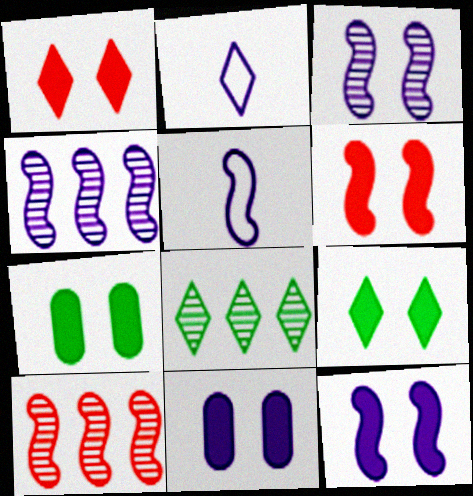[[1, 2, 8], 
[1, 7, 12], 
[2, 4, 11], 
[2, 7, 10], 
[4, 5, 12], 
[6, 9, 11]]